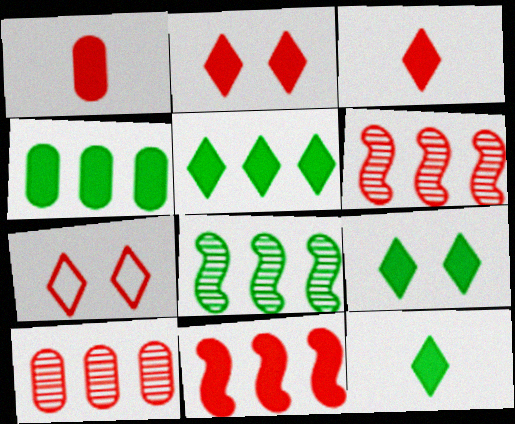[[1, 2, 11], 
[1, 6, 7], 
[5, 9, 12]]